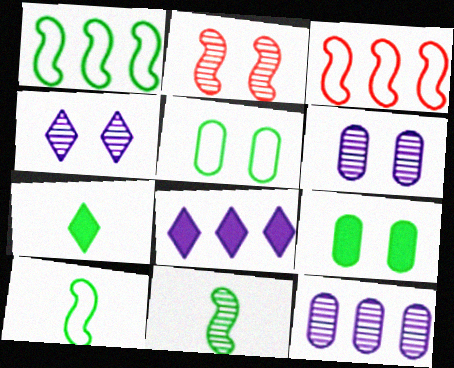[[3, 6, 7]]